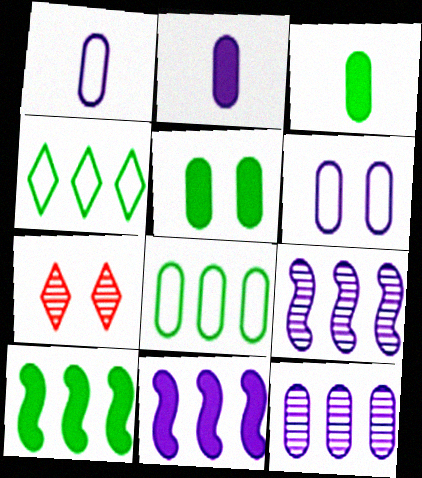[[1, 7, 10], 
[2, 6, 12]]